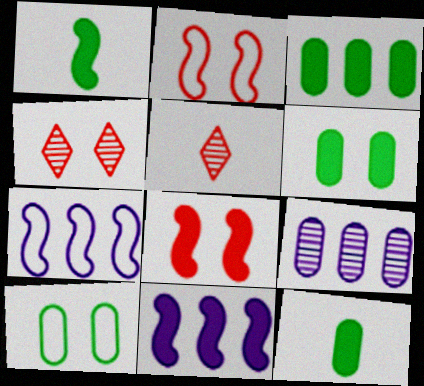[[1, 8, 11], 
[3, 6, 12], 
[4, 7, 12], 
[5, 6, 7], 
[5, 10, 11]]